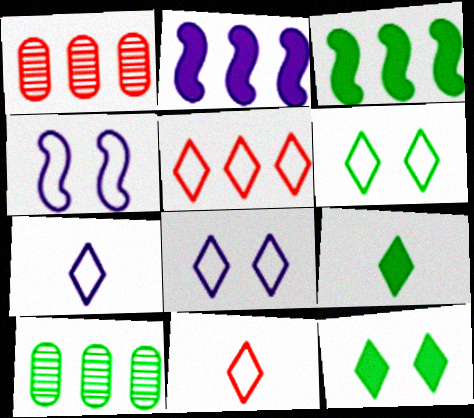[[1, 4, 9], 
[2, 5, 10], 
[5, 6, 7]]